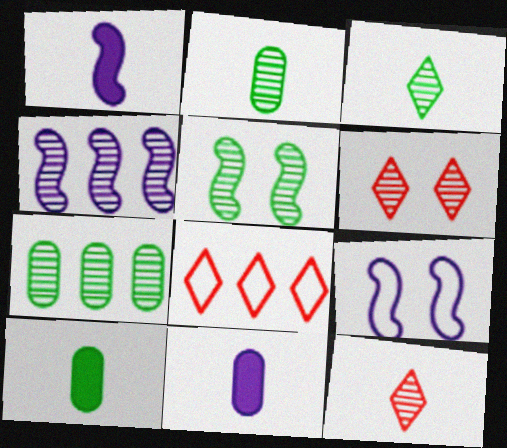[[1, 4, 9], 
[2, 4, 6], 
[3, 5, 7], 
[5, 8, 11]]